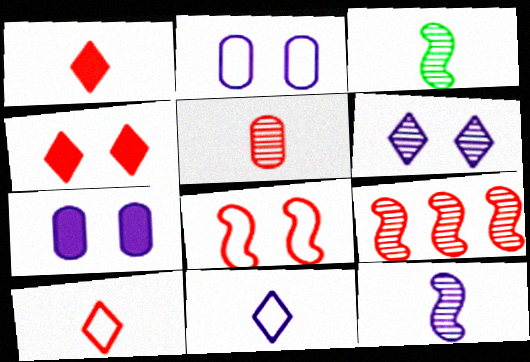[]